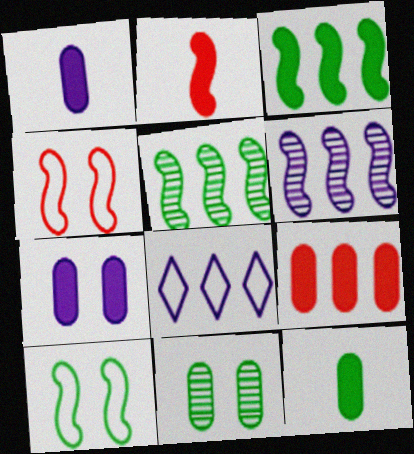[[2, 6, 10], 
[2, 8, 11], 
[5, 8, 9], 
[7, 9, 12]]